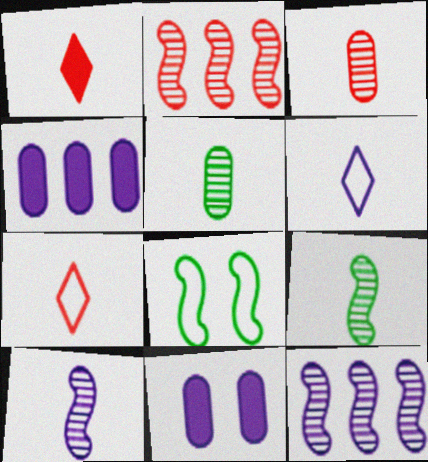[[6, 11, 12]]